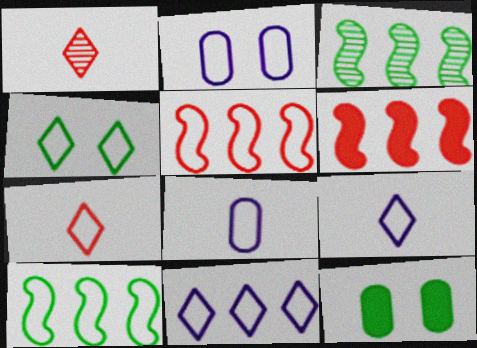[[2, 7, 10], 
[4, 5, 8], 
[4, 7, 11]]